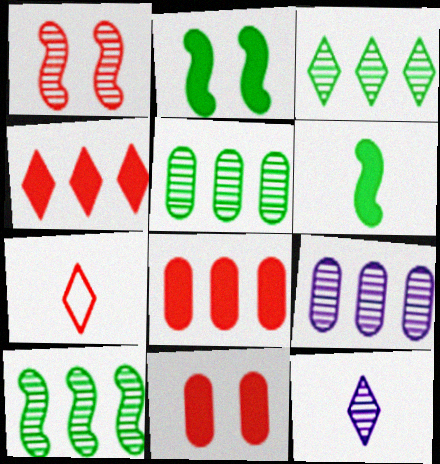[[1, 5, 12], 
[1, 7, 8], 
[2, 7, 9], 
[3, 5, 10]]